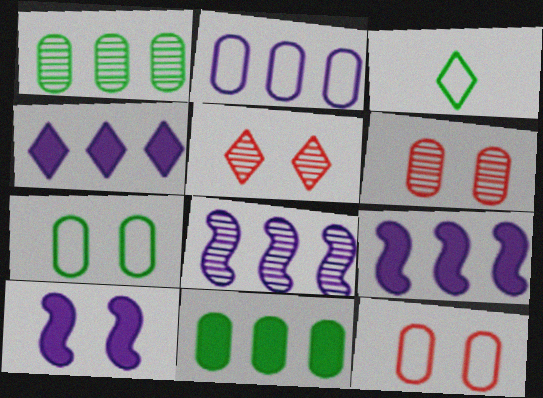[[2, 4, 8], 
[3, 4, 5], 
[3, 6, 9], 
[5, 7, 10]]